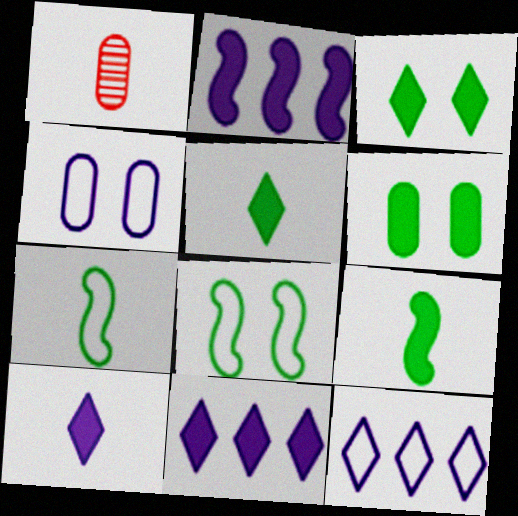[[1, 7, 10], 
[1, 8, 11]]